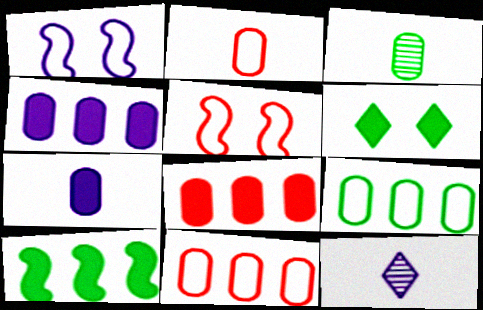[[1, 4, 12], 
[2, 3, 7]]